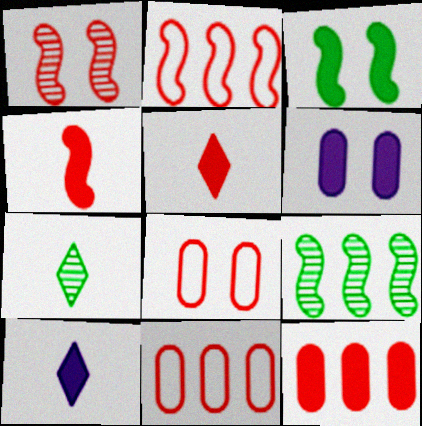[[1, 2, 4], 
[1, 5, 11], 
[2, 6, 7], 
[3, 10, 12], 
[8, 9, 10]]